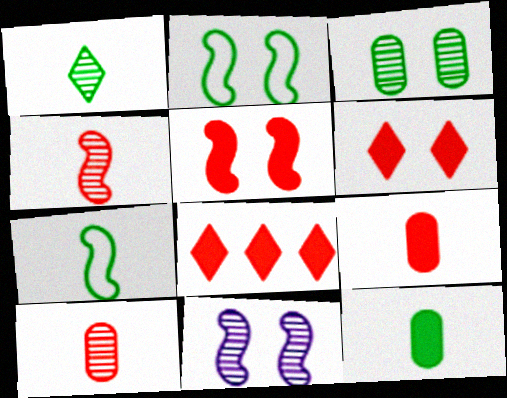[[1, 7, 12], 
[2, 5, 11], 
[5, 8, 9]]